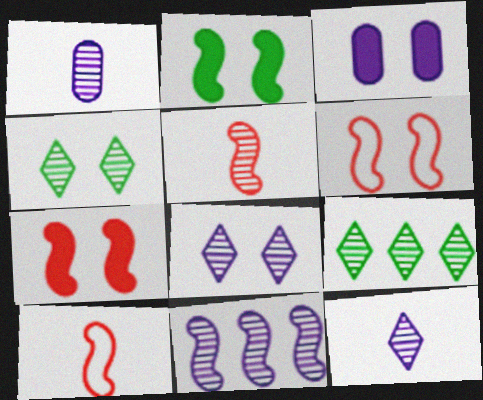[[1, 8, 11], 
[2, 10, 11], 
[3, 4, 6], 
[3, 9, 10]]